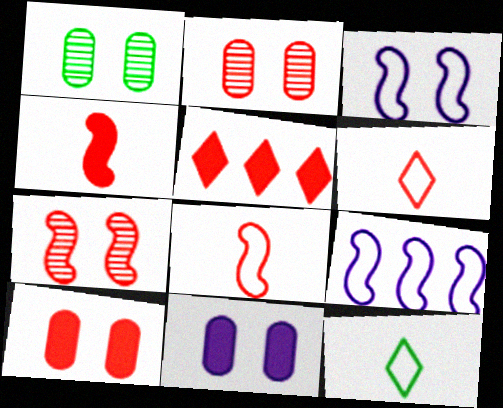[[2, 5, 8], 
[4, 5, 10]]